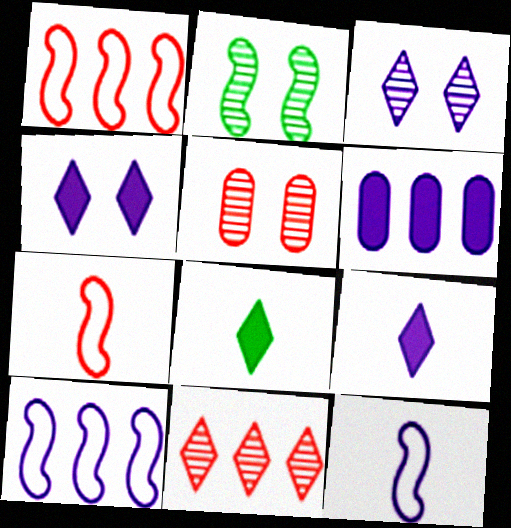[[2, 3, 5], 
[3, 6, 12], 
[5, 8, 10]]